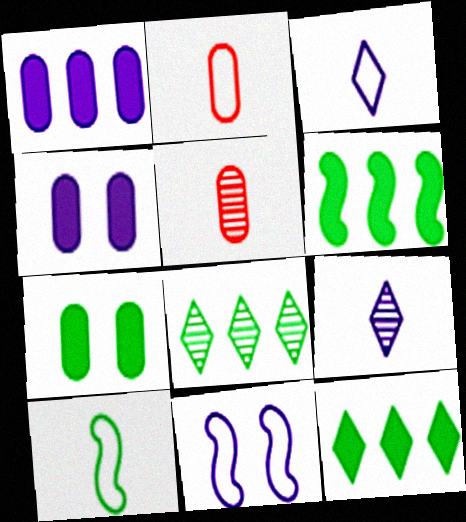[[1, 9, 11], 
[2, 3, 10], 
[5, 11, 12], 
[7, 8, 10]]